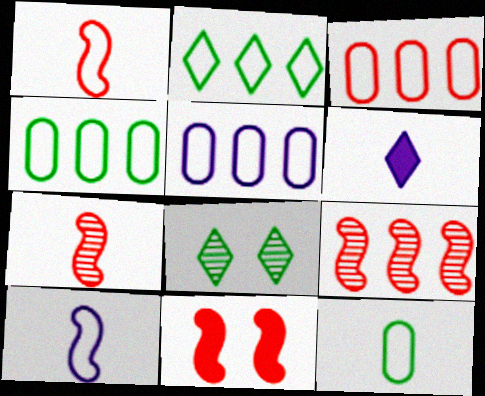[[1, 9, 11], 
[3, 4, 5], 
[6, 7, 12]]